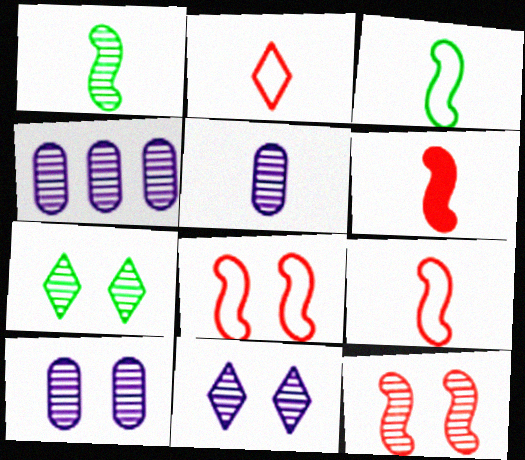[[4, 5, 10], 
[7, 10, 12]]